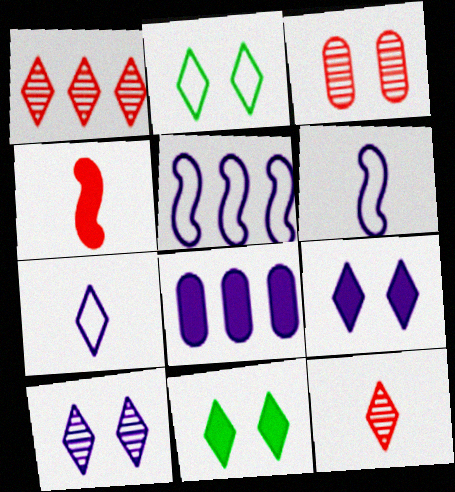[[1, 7, 11], 
[4, 8, 11], 
[6, 8, 10]]